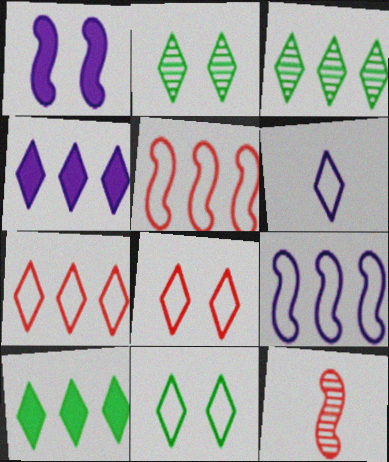[[3, 4, 7], 
[6, 7, 11]]